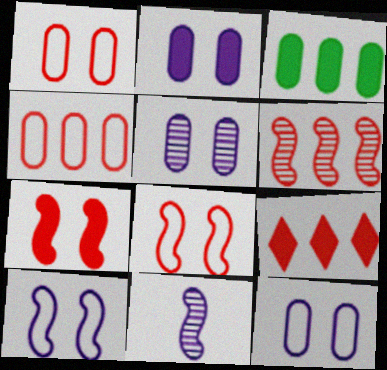[[2, 5, 12], 
[4, 6, 9]]